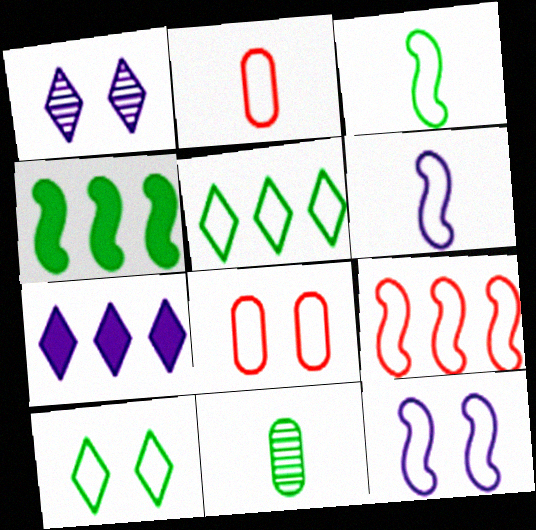[[1, 2, 4], 
[2, 5, 12], 
[3, 9, 12], 
[4, 10, 11], 
[5, 6, 8], 
[8, 10, 12]]